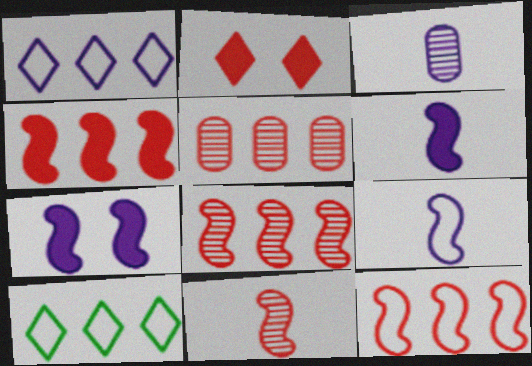[[1, 3, 7], 
[4, 8, 12]]